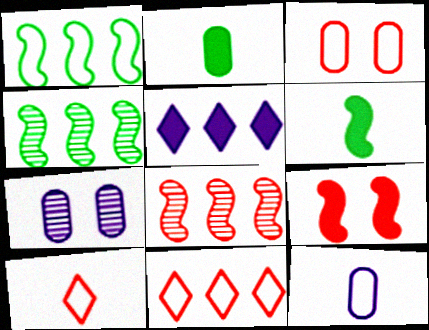[[2, 5, 9], 
[6, 7, 11]]